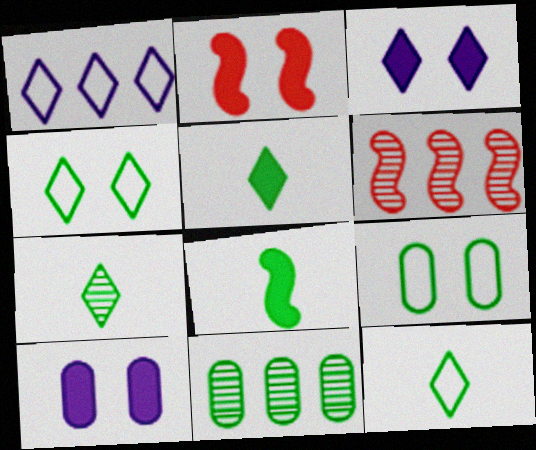[[4, 8, 11], 
[5, 7, 12], 
[6, 10, 12]]